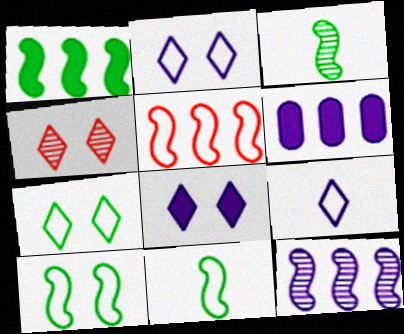[[1, 3, 10], 
[1, 5, 12], 
[4, 6, 11], 
[4, 7, 8]]